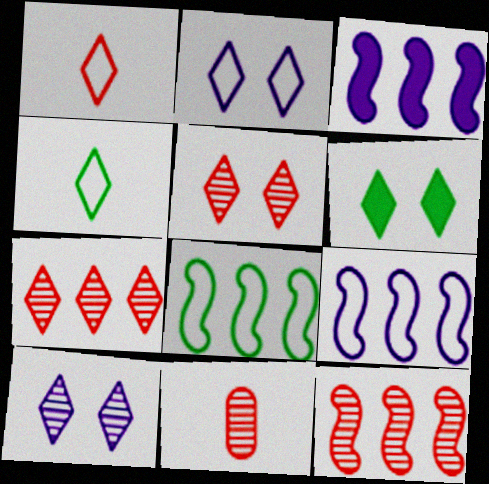[[2, 5, 6], 
[3, 8, 12], 
[5, 11, 12], 
[6, 9, 11]]